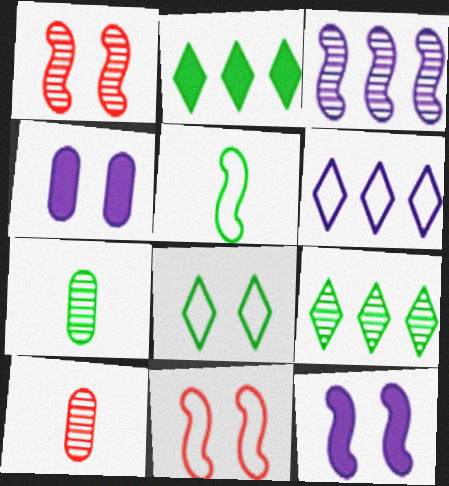[[1, 4, 8]]